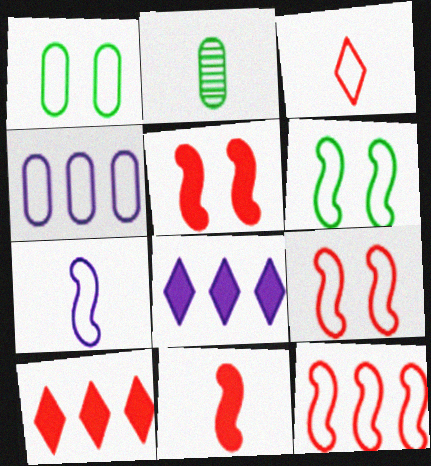[[2, 8, 9], 
[3, 4, 6], 
[6, 7, 12]]